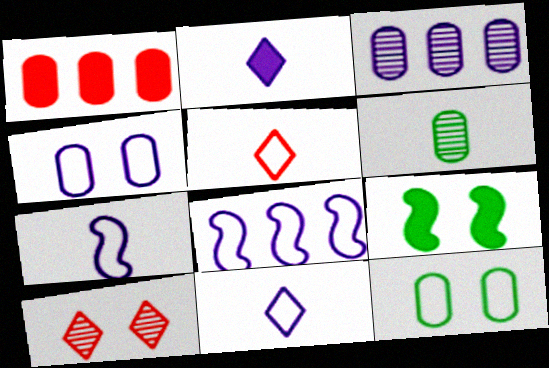[[1, 2, 9], 
[1, 4, 6], 
[3, 5, 9], 
[4, 8, 11], 
[4, 9, 10], 
[5, 8, 12]]